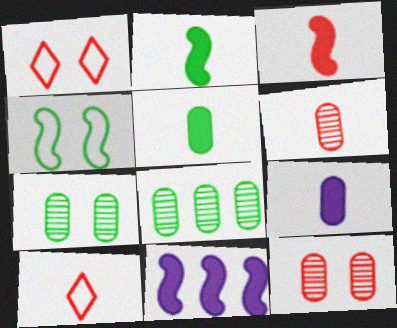[[3, 6, 10], 
[7, 10, 11]]